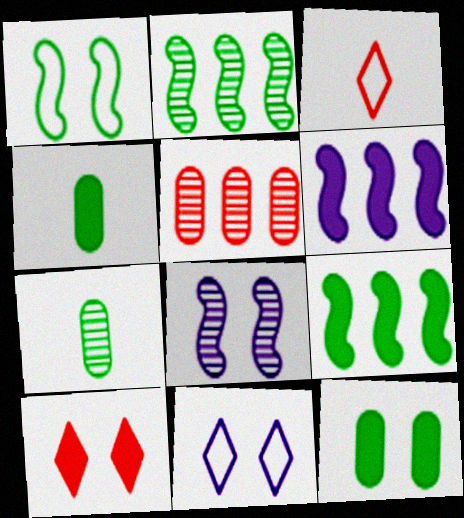[[4, 6, 10]]